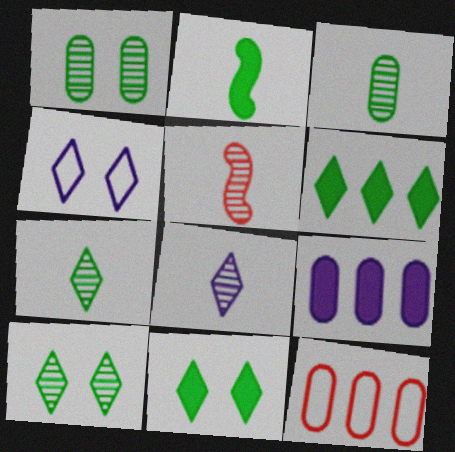[[3, 5, 8]]